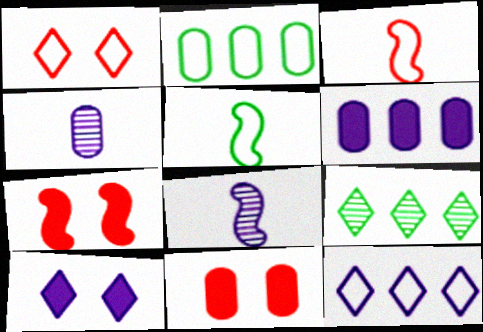[[2, 4, 11]]